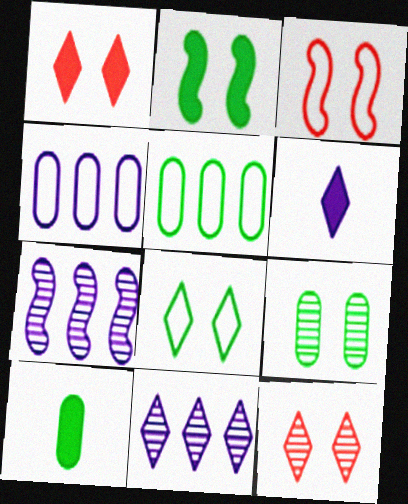[[2, 8, 9], 
[3, 10, 11], 
[5, 9, 10]]